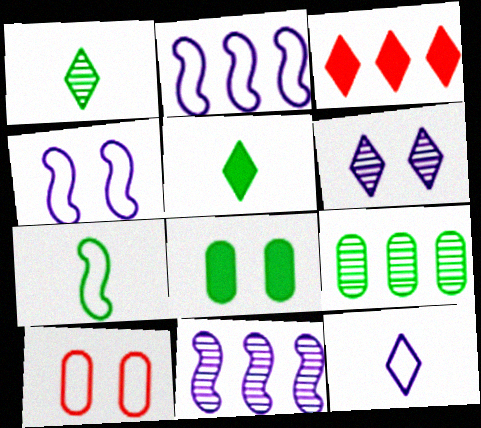[[2, 3, 9], 
[5, 10, 11]]